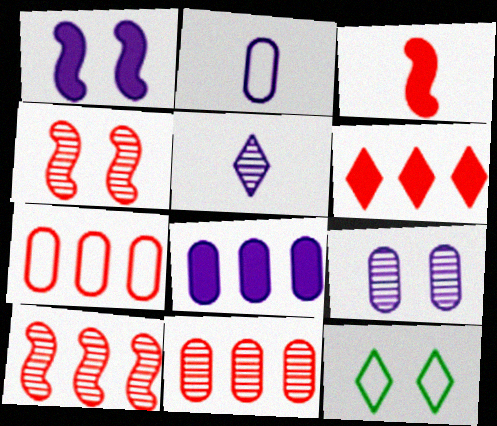[[2, 8, 9], 
[5, 6, 12], 
[6, 7, 10]]